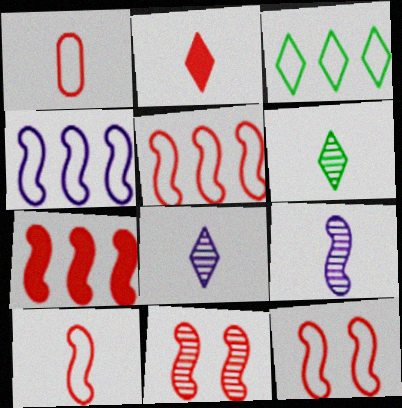[[5, 10, 12], 
[7, 10, 11]]